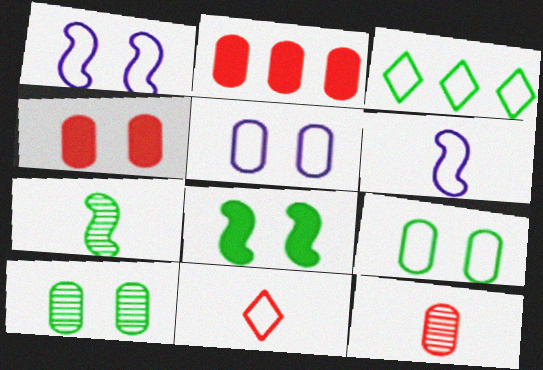[[4, 5, 10]]